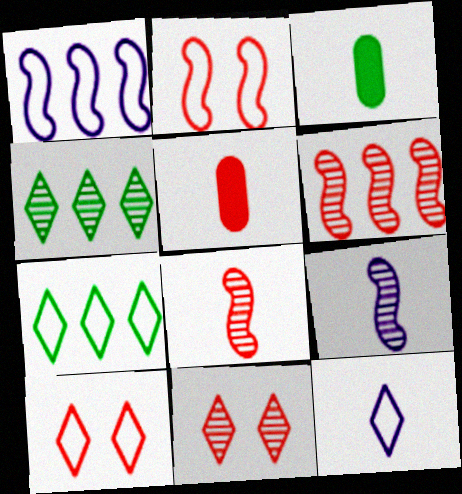[[1, 3, 11], 
[3, 8, 12], 
[5, 6, 10], 
[7, 10, 12]]